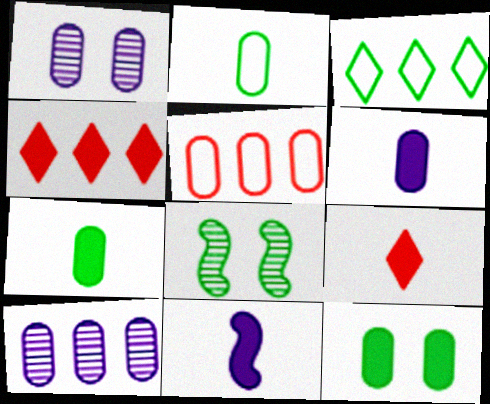[[1, 5, 7], 
[3, 7, 8], 
[4, 11, 12], 
[7, 9, 11]]